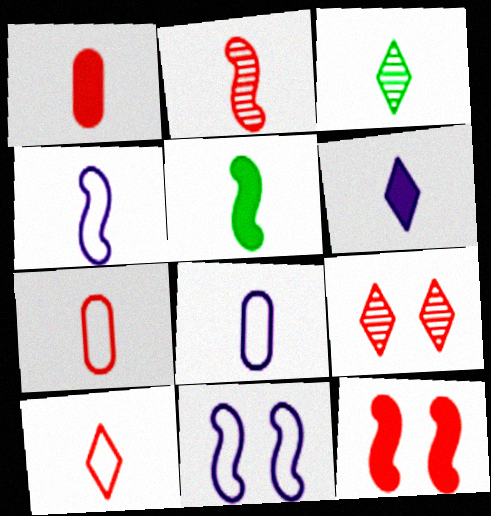[[1, 2, 10], 
[1, 3, 4], 
[1, 5, 6], 
[2, 4, 5], 
[3, 6, 10]]